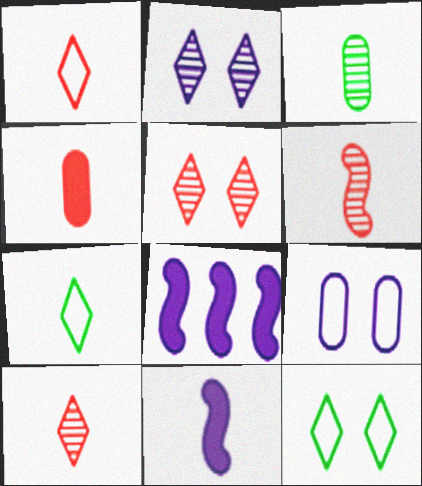[[1, 3, 11], 
[1, 4, 6]]